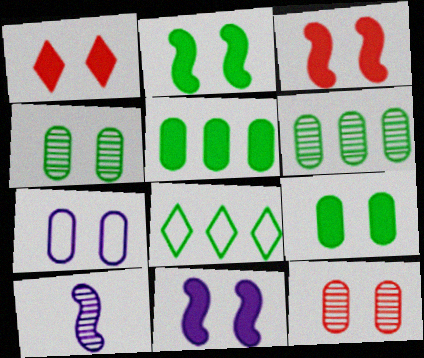[[1, 9, 11], 
[2, 3, 11], 
[7, 9, 12]]